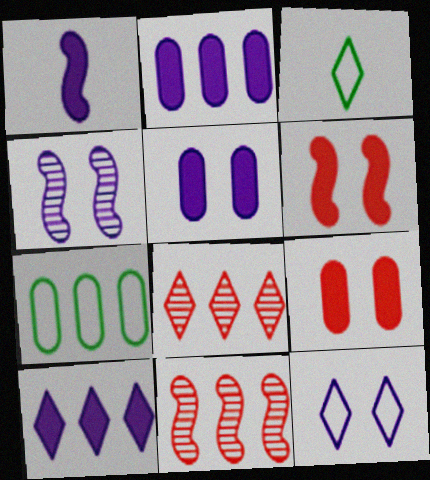[[1, 5, 10], 
[3, 5, 11], 
[4, 5, 12], 
[7, 10, 11]]